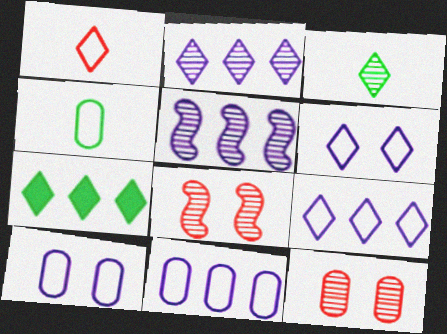[[3, 5, 12]]